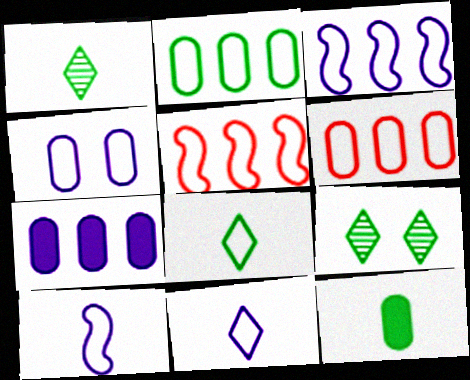[[3, 4, 11], 
[4, 5, 8]]